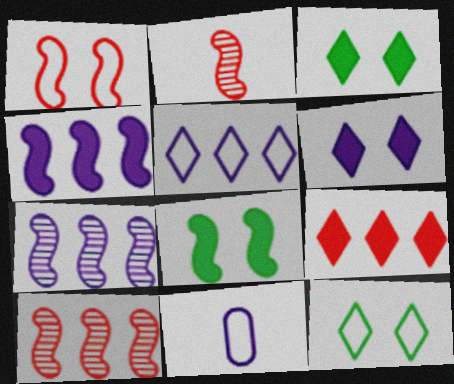[[3, 10, 11], 
[6, 7, 11]]